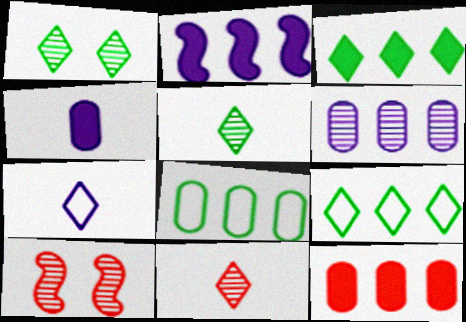[[2, 3, 12], 
[4, 9, 10], 
[5, 6, 10], 
[6, 8, 12]]